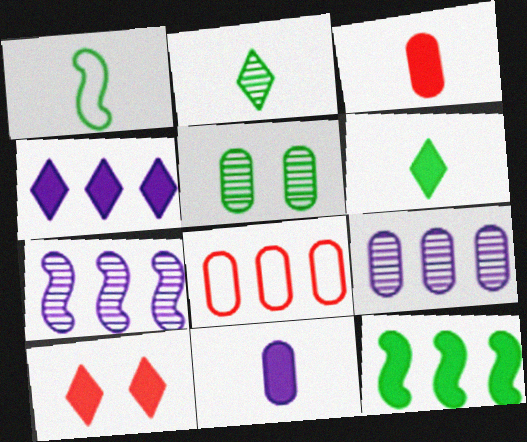[[1, 9, 10], 
[4, 6, 10], 
[5, 8, 11], 
[10, 11, 12]]